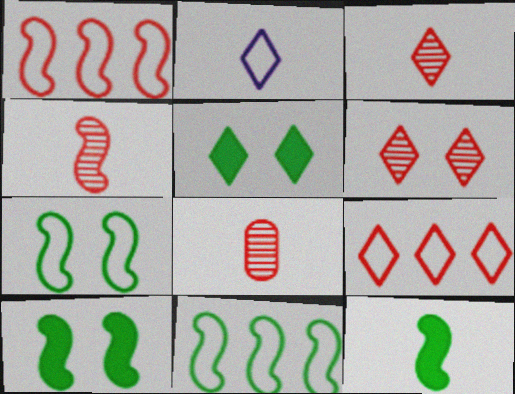[[2, 8, 12], 
[3, 4, 8]]